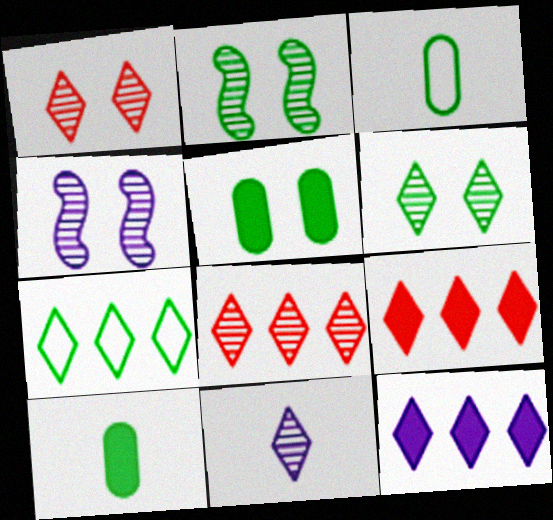[[2, 7, 10], 
[3, 4, 9], 
[6, 8, 11], 
[7, 8, 12]]